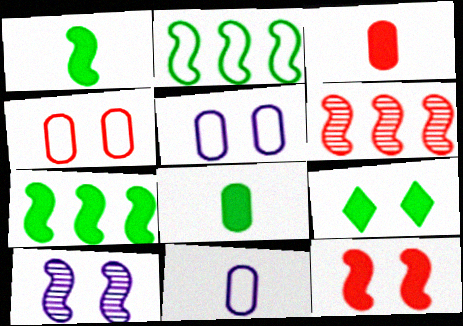[[4, 9, 10], 
[6, 9, 11], 
[7, 8, 9]]